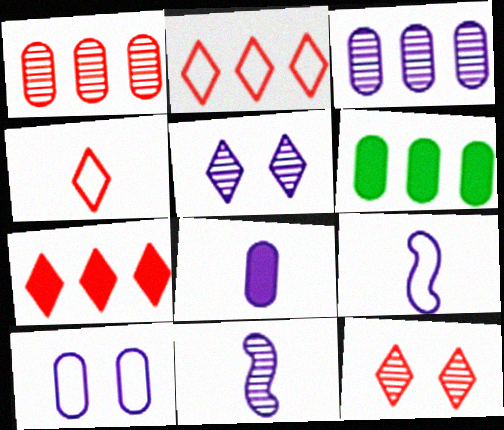[[3, 5, 11], 
[3, 8, 10], 
[4, 7, 12], 
[6, 9, 12]]